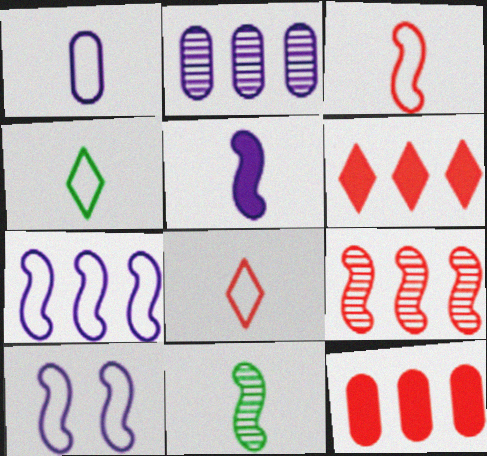[[1, 3, 4], 
[3, 5, 11]]